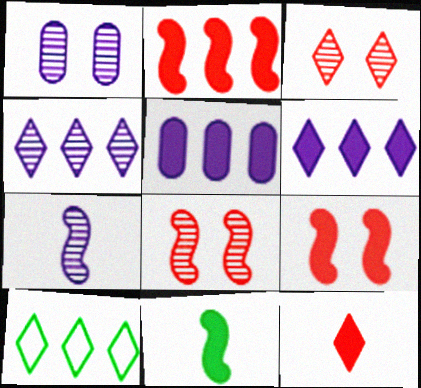[[1, 4, 7]]